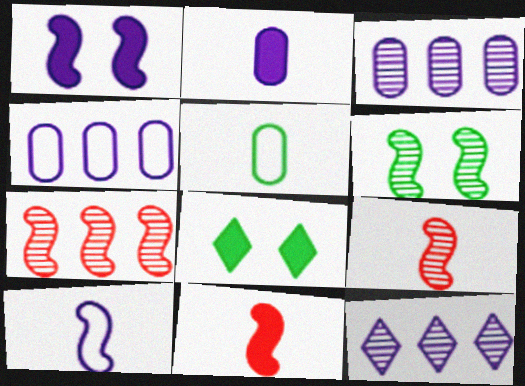[[4, 8, 9]]